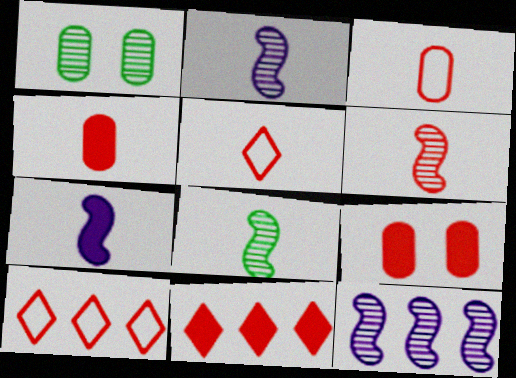[[1, 7, 10], 
[2, 6, 8], 
[4, 5, 6], 
[6, 9, 10]]